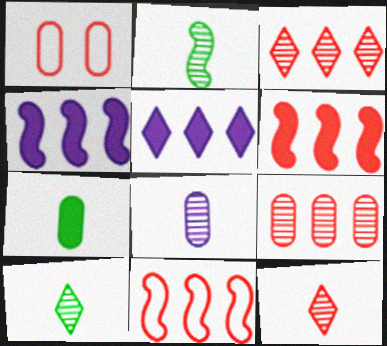[[1, 2, 5], 
[1, 4, 10], 
[1, 6, 12], 
[2, 8, 12]]